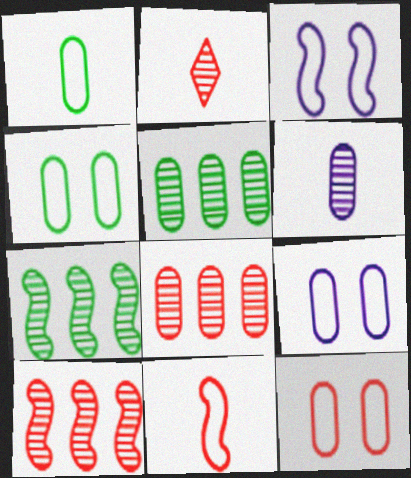[[4, 9, 12]]